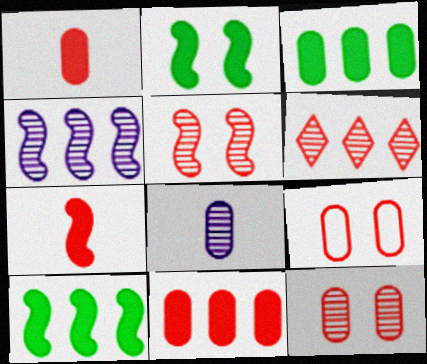[[3, 8, 9], 
[6, 7, 9]]